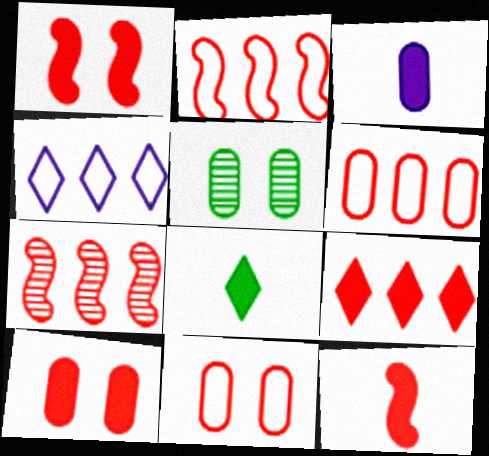[[3, 5, 6], 
[3, 8, 12], 
[4, 5, 12], 
[6, 7, 9], 
[9, 10, 12]]